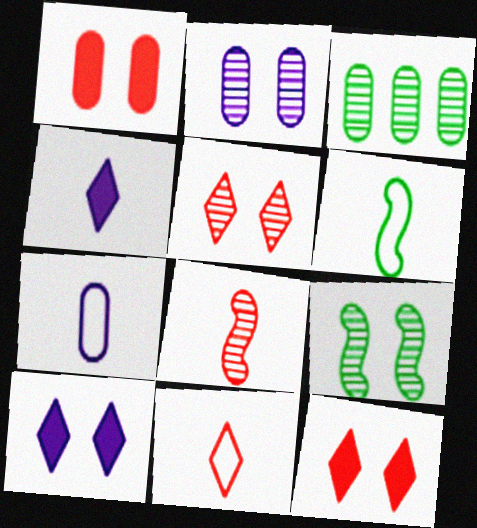[[1, 3, 7], 
[2, 5, 9], 
[6, 7, 11]]